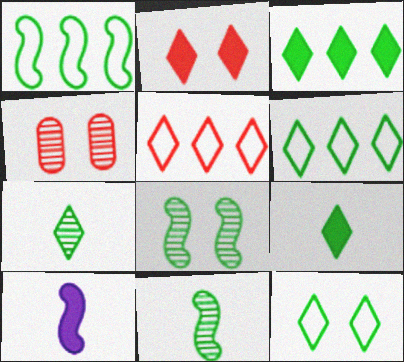[[3, 7, 12], 
[4, 6, 10]]